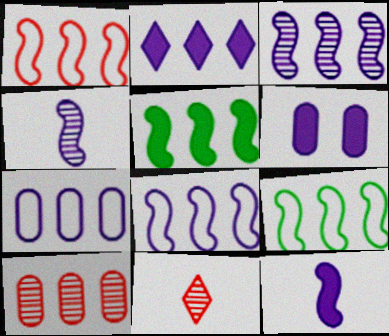[[1, 3, 5], 
[1, 8, 9], 
[2, 3, 7], 
[2, 6, 12], 
[2, 9, 10], 
[6, 9, 11]]